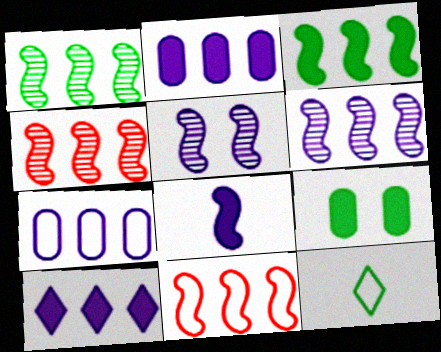[[1, 4, 6], 
[1, 9, 12], 
[3, 6, 11], 
[6, 7, 10]]